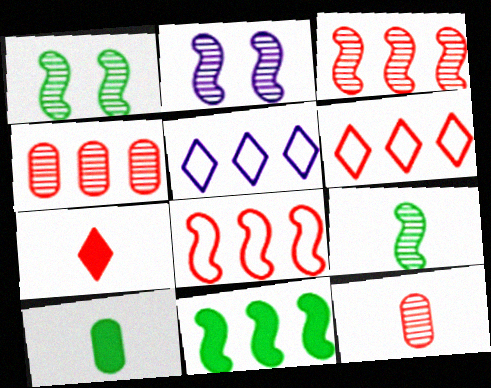[[2, 3, 9], 
[2, 6, 10], 
[4, 5, 11]]